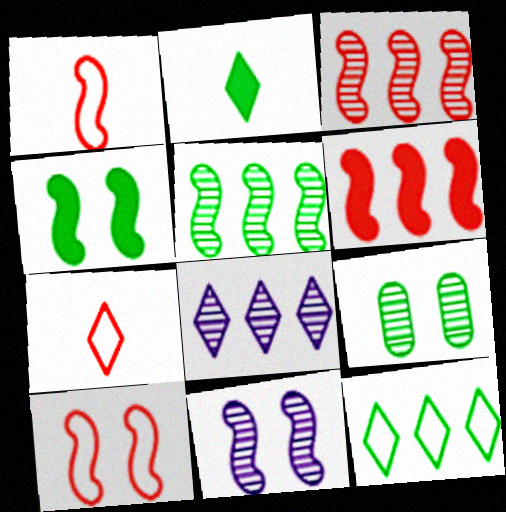[[4, 10, 11]]